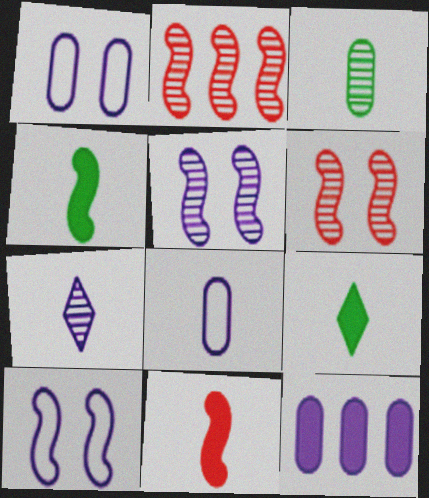[[1, 2, 9], 
[2, 4, 10], 
[7, 10, 12]]